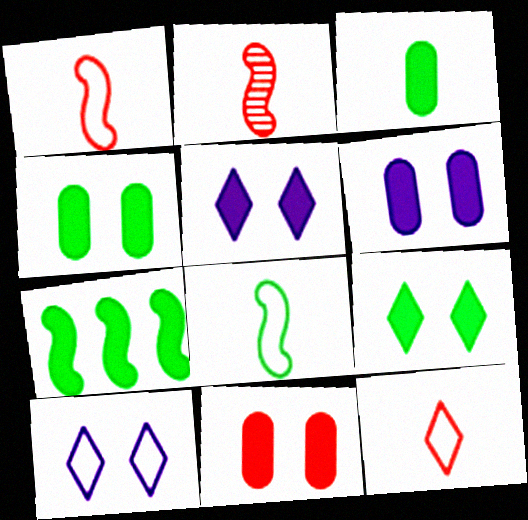[[3, 7, 9], 
[4, 6, 11]]